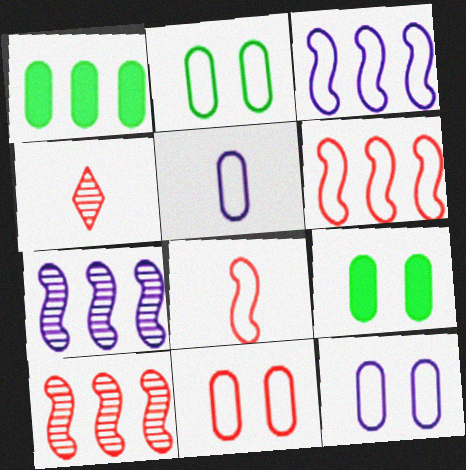[[2, 11, 12], 
[3, 4, 9]]